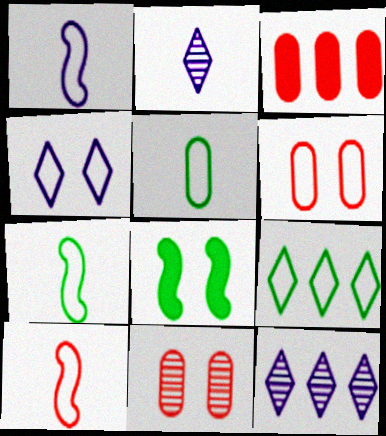[[1, 6, 9], 
[1, 7, 10], 
[4, 8, 11]]